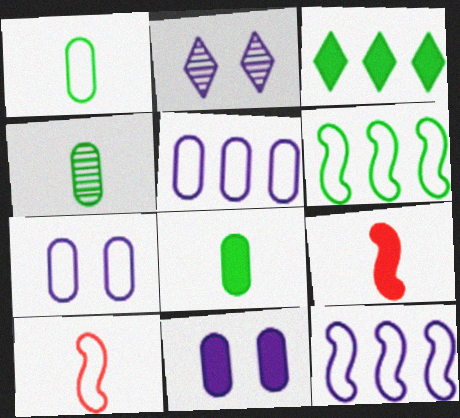[[1, 4, 8], 
[3, 9, 11]]